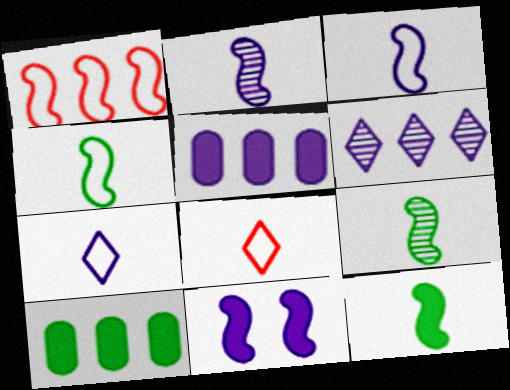[[1, 6, 10], 
[1, 9, 11], 
[4, 9, 12]]